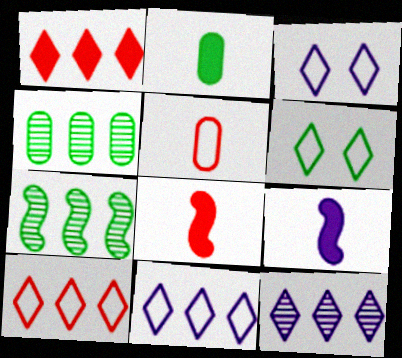[[2, 6, 7], 
[3, 4, 8]]